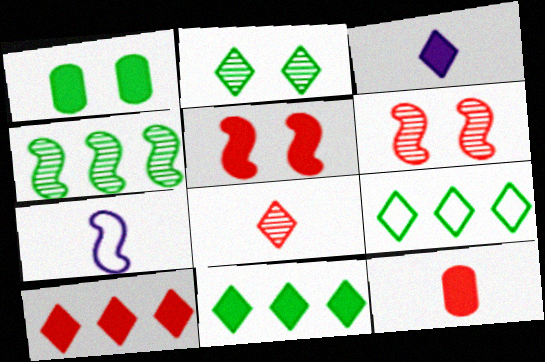[[4, 5, 7], 
[5, 10, 12]]